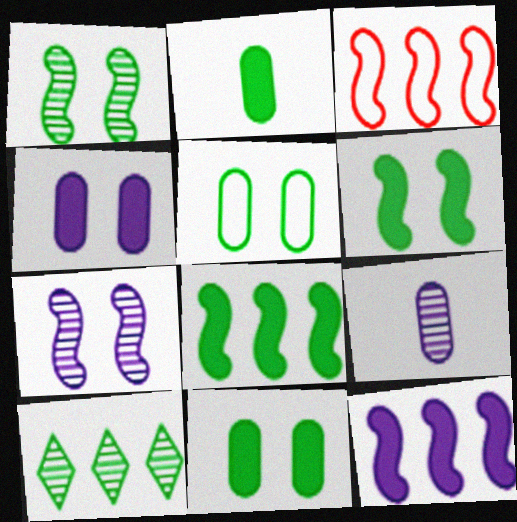[]